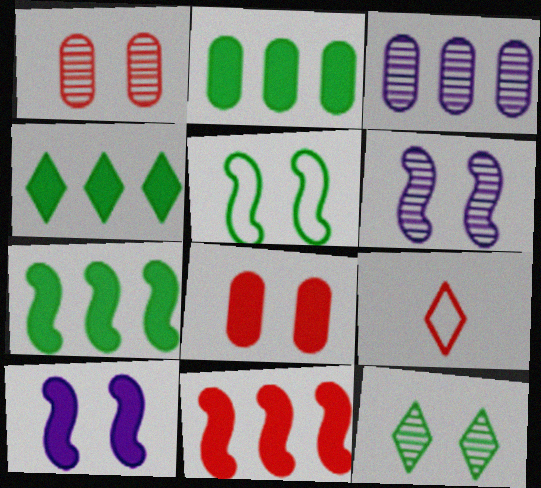[[1, 6, 12], 
[1, 9, 11], 
[2, 4, 7], 
[2, 6, 9]]